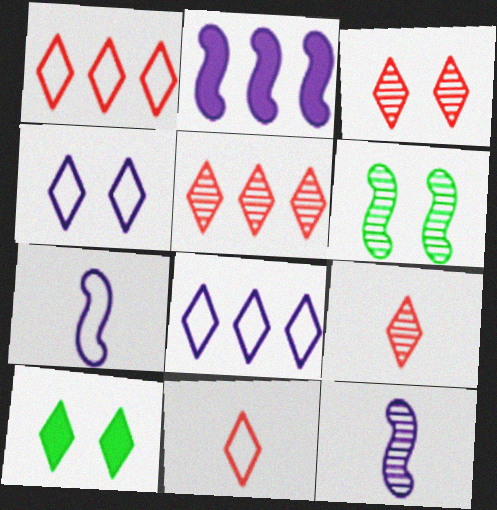[[3, 4, 10], 
[3, 5, 9], 
[8, 9, 10]]